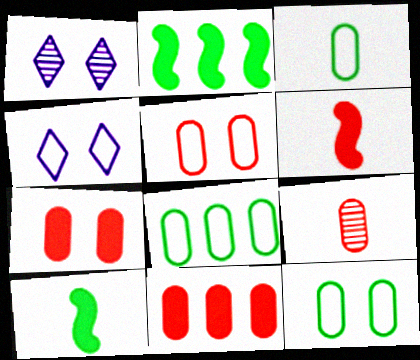[[1, 6, 8], 
[2, 4, 9], 
[3, 8, 12], 
[5, 9, 11]]